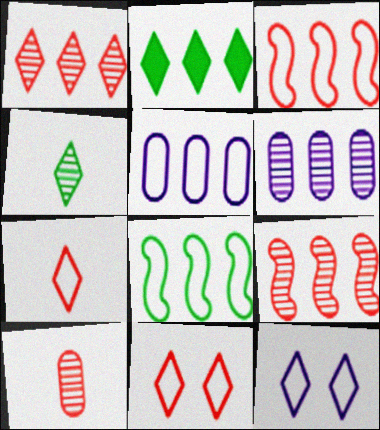[[2, 3, 6], 
[2, 5, 9]]